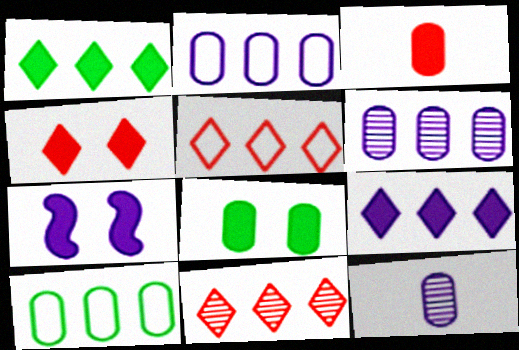[[1, 3, 7], 
[4, 7, 8]]